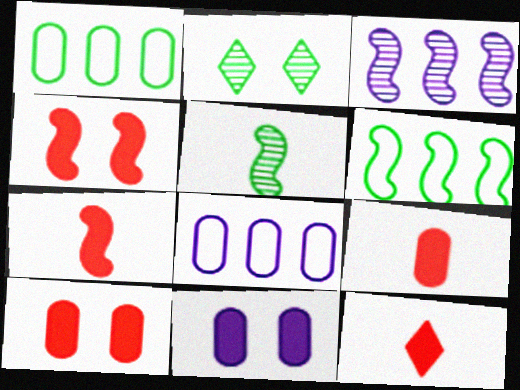[[2, 7, 8], 
[7, 9, 12]]